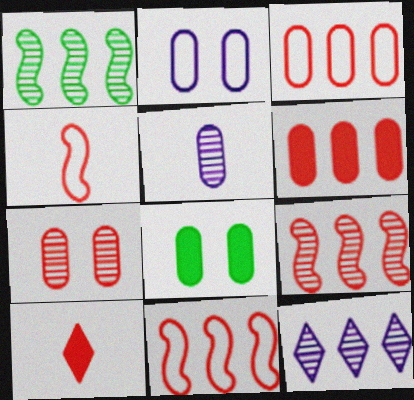[[1, 2, 10], 
[2, 7, 8], 
[3, 5, 8], 
[4, 8, 12], 
[7, 10, 11]]